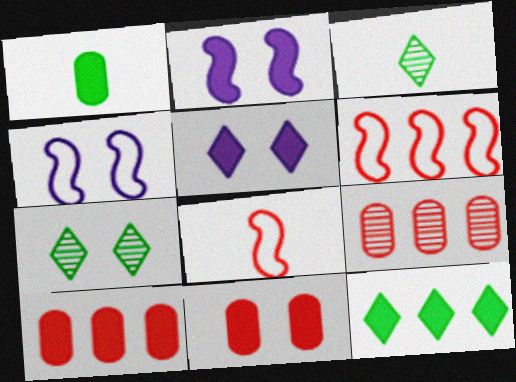[[3, 4, 10], 
[4, 7, 11]]